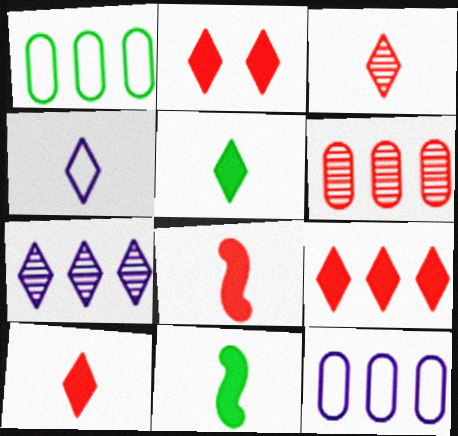[[2, 9, 10], 
[3, 4, 5]]